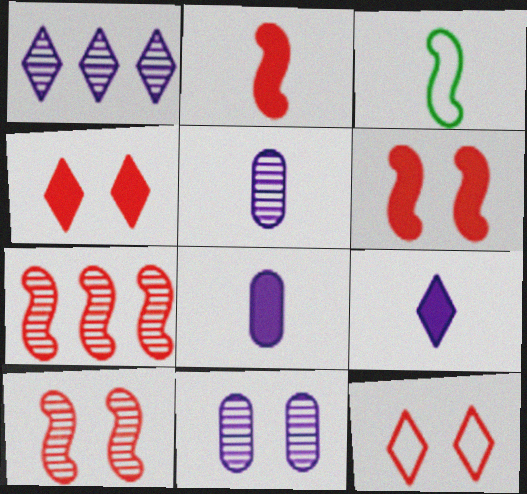[]